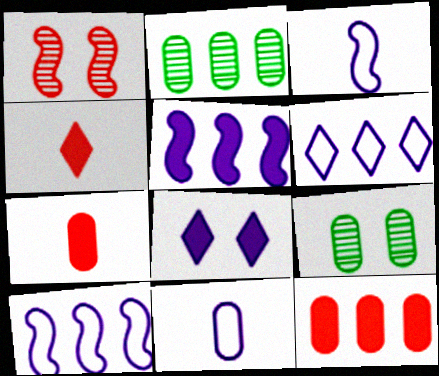[[4, 9, 10], 
[9, 11, 12]]